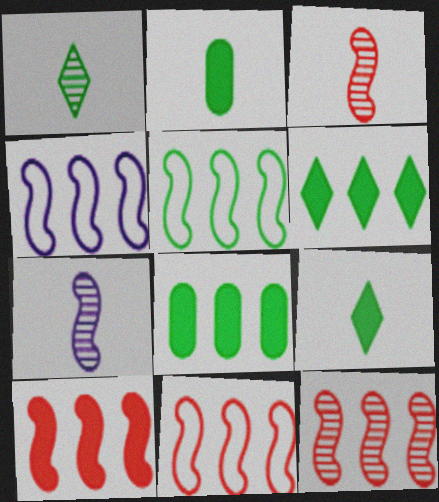[[4, 5, 11], 
[10, 11, 12]]